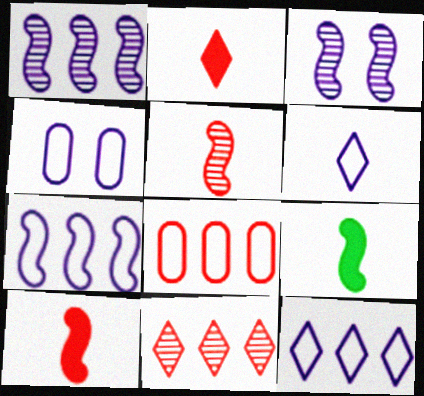[[4, 6, 7], 
[4, 9, 11]]